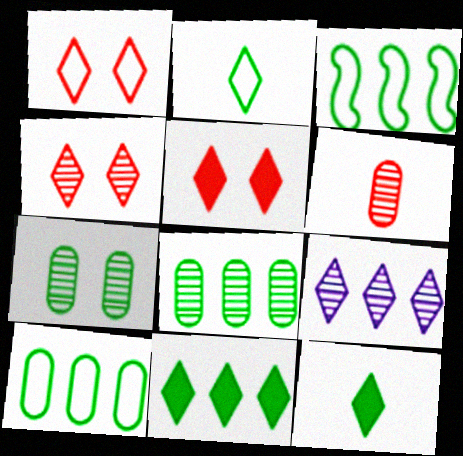[[1, 4, 5], 
[1, 9, 12], 
[2, 5, 9], 
[3, 7, 12], 
[3, 8, 11]]